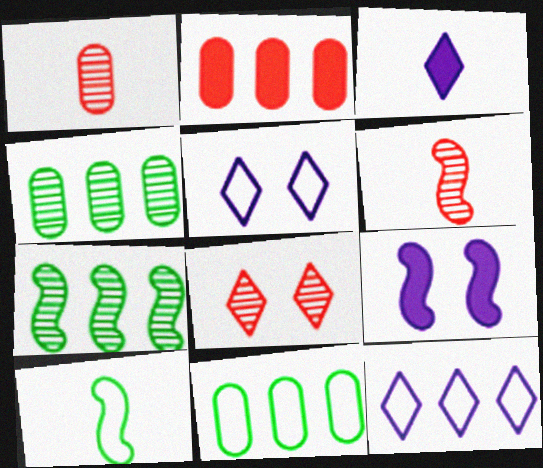[[1, 3, 10], 
[2, 7, 12]]